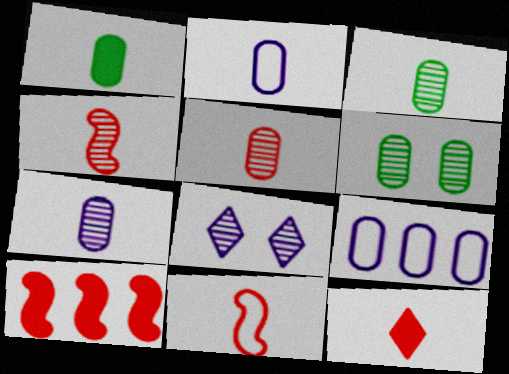[[1, 2, 5], 
[3, 5, 7], 
[5, 11, 12]]